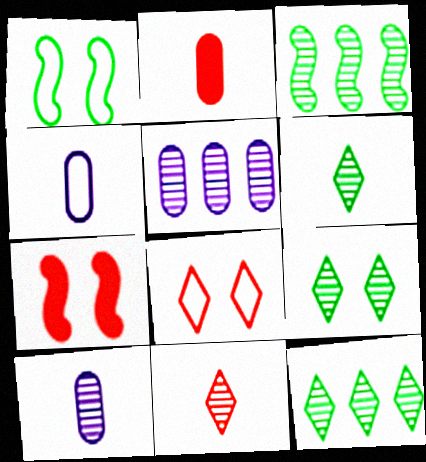[[4, 7, 12], 
[6, 9, 12]]